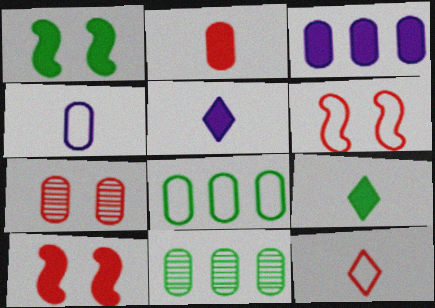[[3, 9, 10], 
[5, 6, 11]]